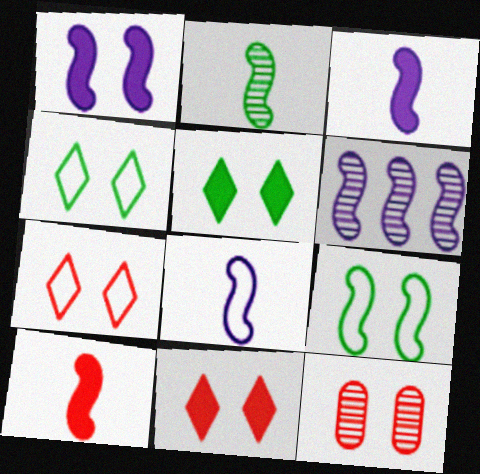[[1, 4, 12], 
[1, 6, 8], 
[2, 8, 10], 
[6, 9, 10]]